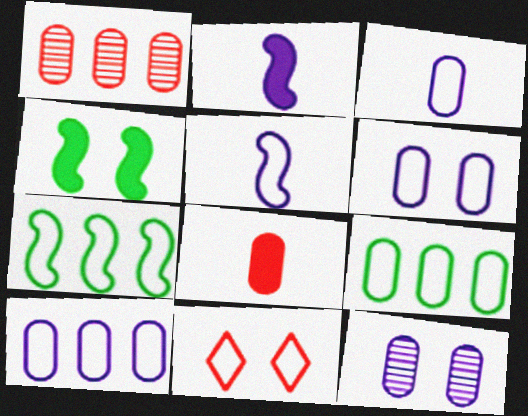[[3, 6, 10], 
[3, 7, 11], 
[4, 11, 12], 
[5, 9, 11], 
[8, 9, 12]]